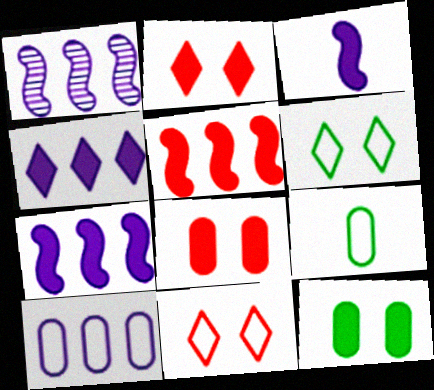[[1, 2, 9], 
[1, 4, 10]]